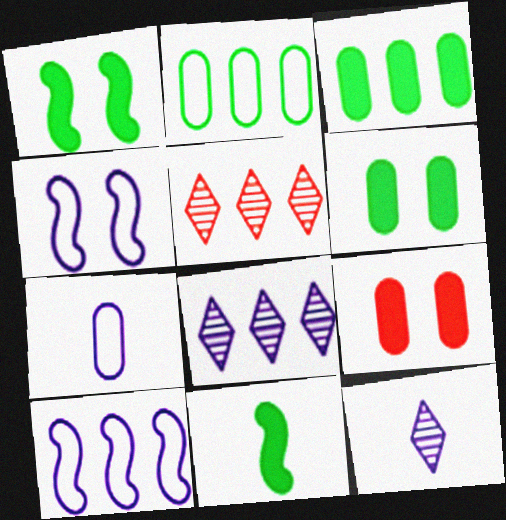[[1, 5, 7], 
[3, 5, 10]]